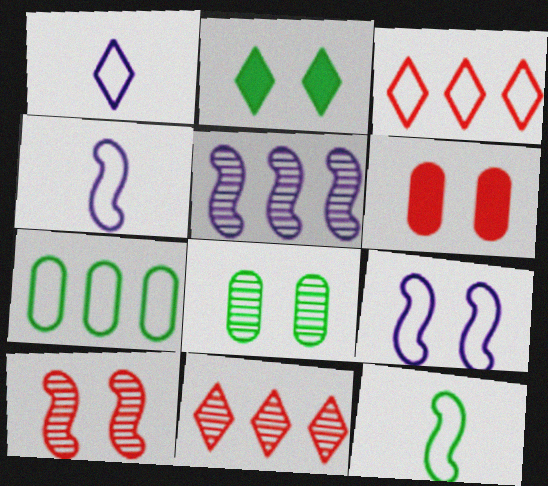[[1, 2, 11]]